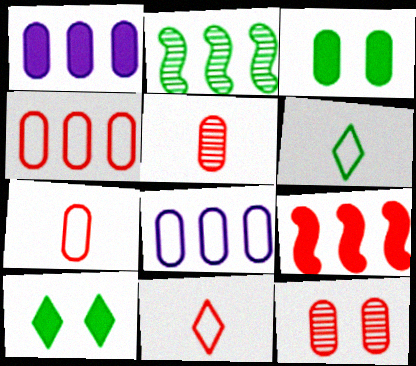[[2, 3, 6], 
[3, 5, 8], 
[9, 11, 12]]